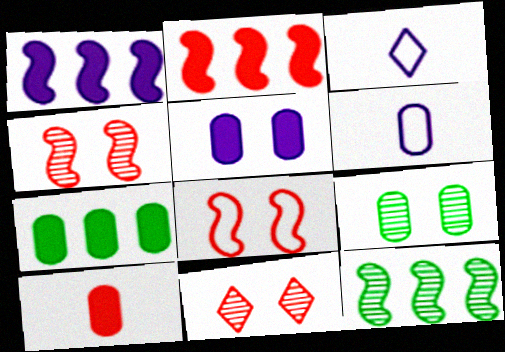[[2, 3, 9], 
[3, 4, 7], 
[5, 7, 10]]